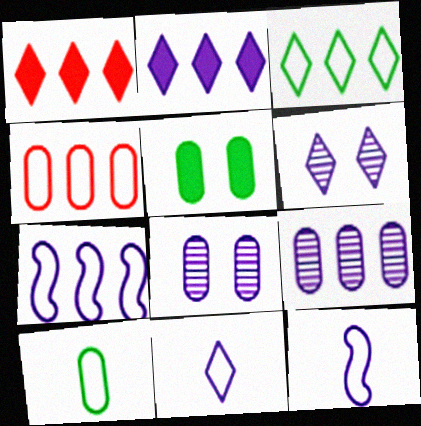[[2, 6, 11], 
[2, 7, 9], 
[2, 8, 12], 
[3, 4, 7]]